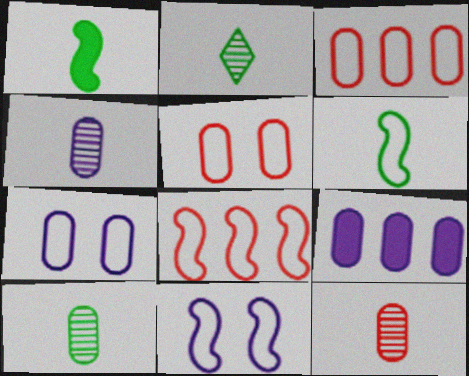[[4, 7, 9], 
[4, 10, 12], 
[5, 9, 10], 
[6, 8, 11]]